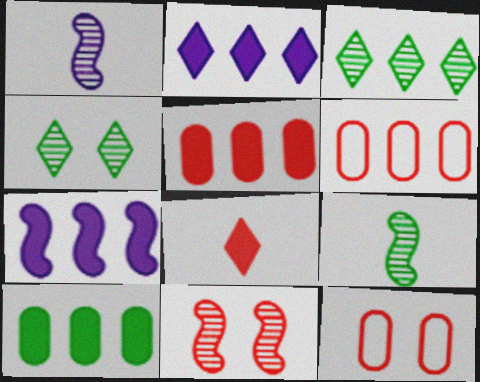[[2, 9, 12], 
[3, 6, 7], 
[6, 8, 11]]